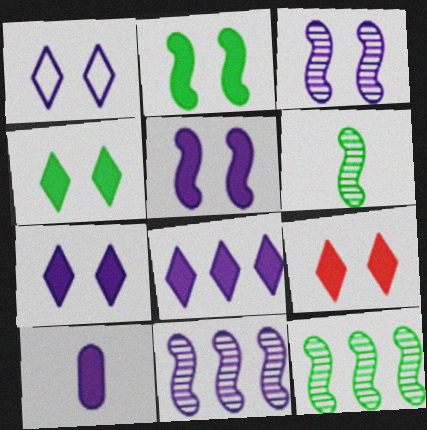[[1, 10, 11], 
[4, 7, 9], 
[5, 8, 10]]